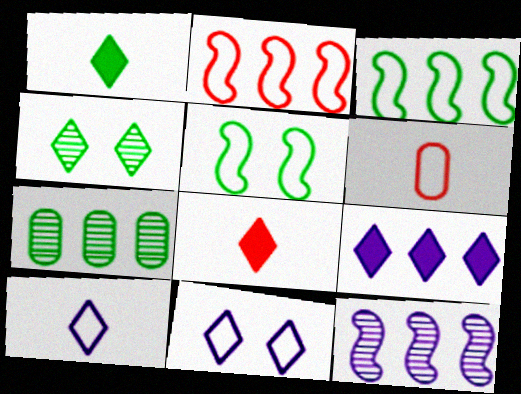[[1, 5, 7], 
[2, 7, 9], 
[3, 6, 11]]